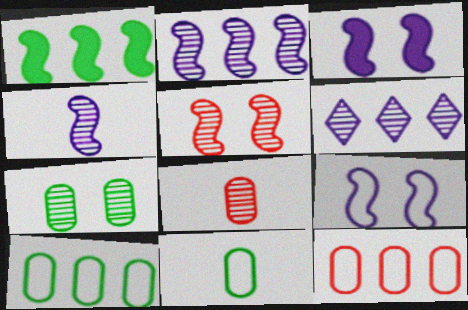[[1, 6, 12]]